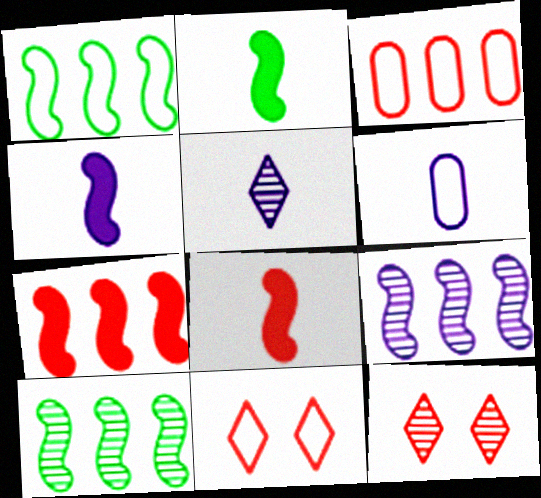[[1, 6, 11], 
[1, 7, 9], 
[2, 4, 8], 
[3, 8, 12], 
[4, 5, 6]]